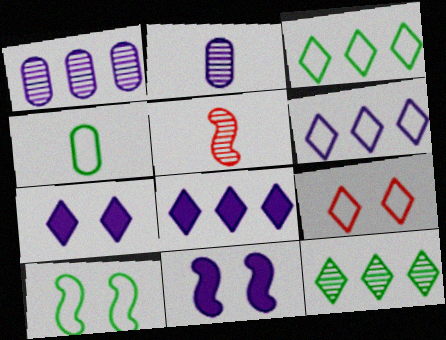[[2, 6, 11], 
[3, 4, 10]]